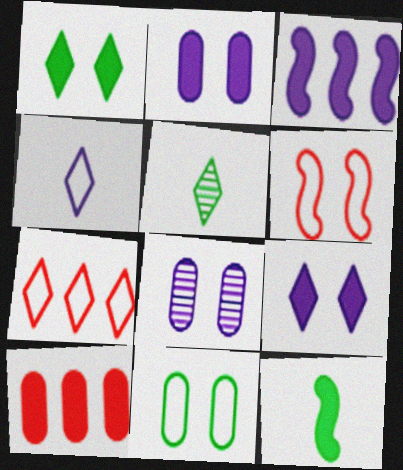[[1, 6, 8], 
[3, 4, 8], 
[5, 7, 9], 
[7, 8, 12], 
[9, 10, 12]]